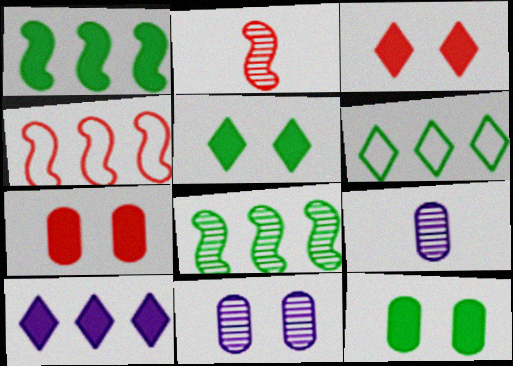[[4, 5, 9]]